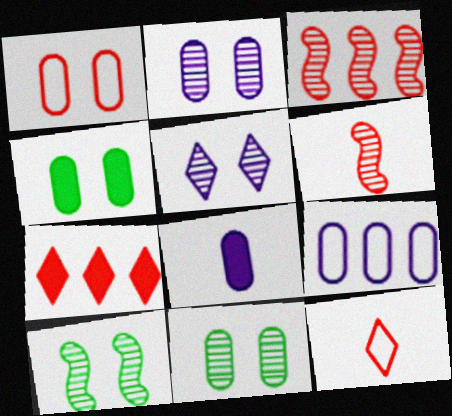[[1, 2, 4], 
[1, 6, 7], 
[2, 8, 9]]